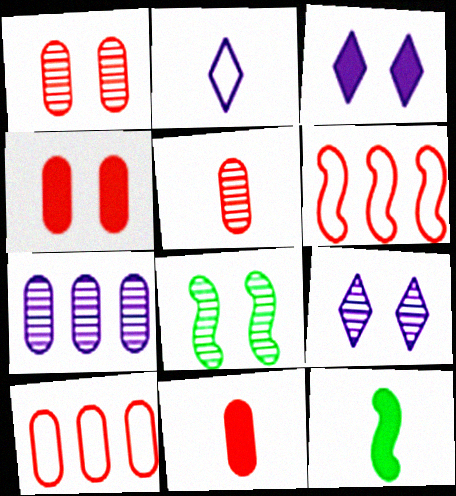[[1, 8, 9], 
[1, 10, 11], 
[2, 5, 12], 
[4, 5, 10], 
[9, 10, 12]]